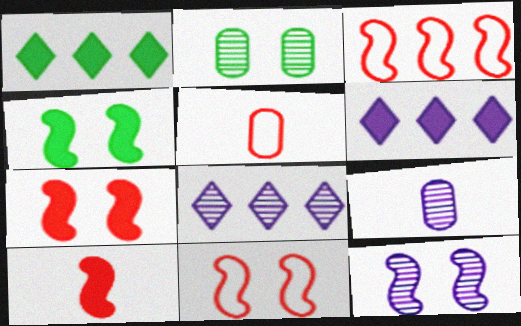[[1, 5, 12], 
[1, 9, 11], 
[4, 5, 8], 
[4, 11, 12], 
[8, 9, 12]]